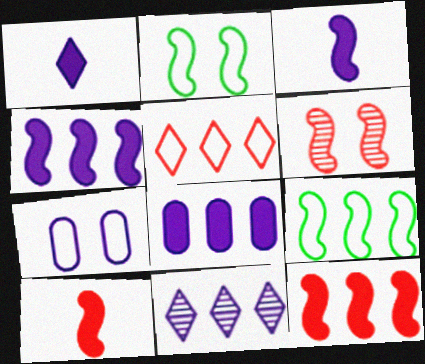[[3, 6, 9], 
[3, 7, 11]]